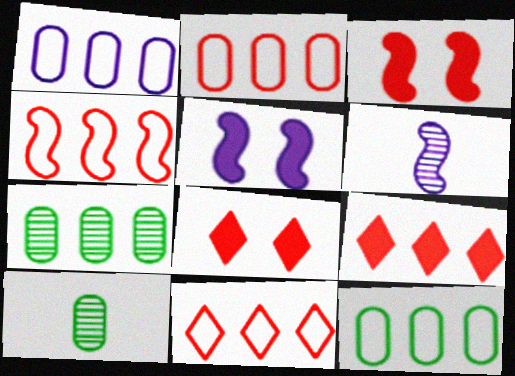[[1, 2, 12], 
[2, 4, 11], 
[5, 10, 11], 
[6, 8, 12]]